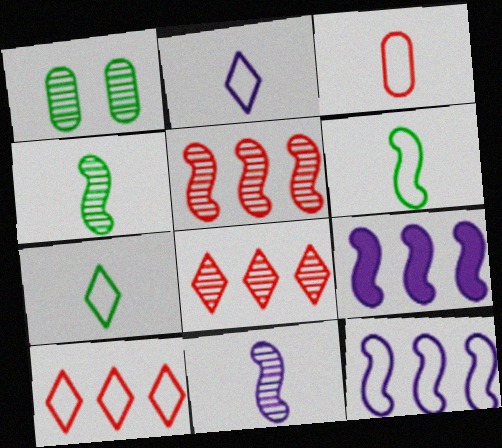[[1, 8, 11], 
[2, 3, 6]]